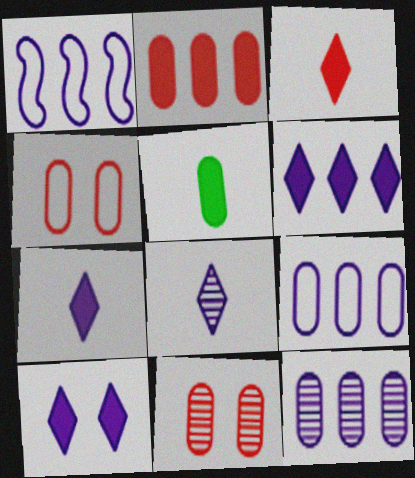[[1, 6, 12], 
[4, 5, 12], 
[5, 9, 11], 
[6, 7, 10]]